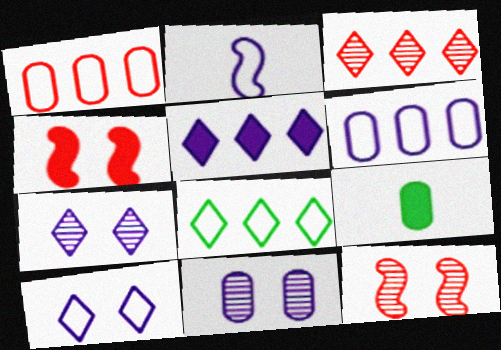[[1, 9, 11], 
[2, 5, 11], 
[2, 6, 10], 
[3, 5, 8], 
[4, 5, 9]]